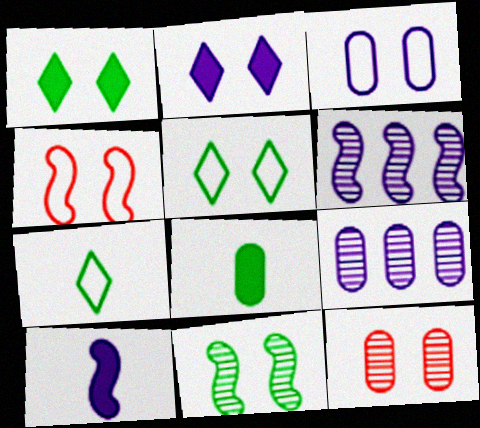[[3, 4, 5]]